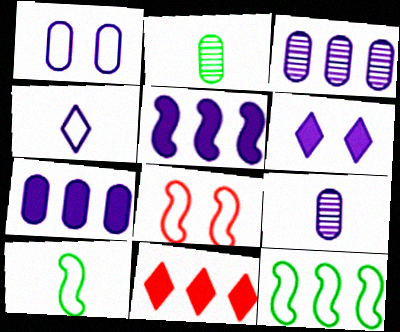[[1, 7, 9], 
[3, 11, 12]]